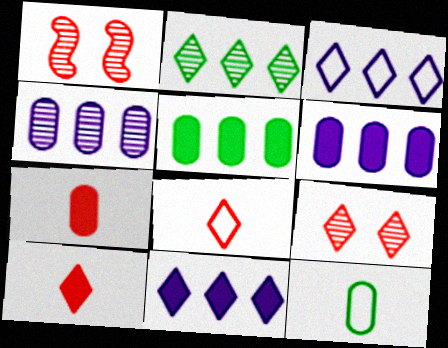[[1, 11, 12]]